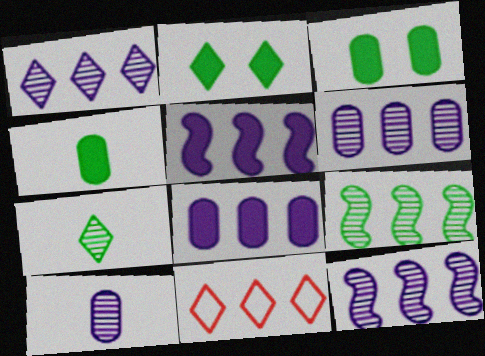[[1, 6, 12], 
[8, 9, 11]]